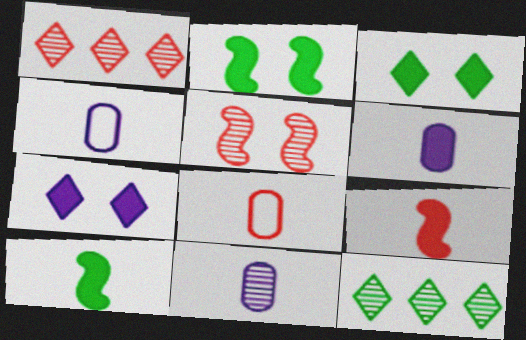[[1, 2, 4], 
[4, 6, 11], 
[5, 11, 12]]